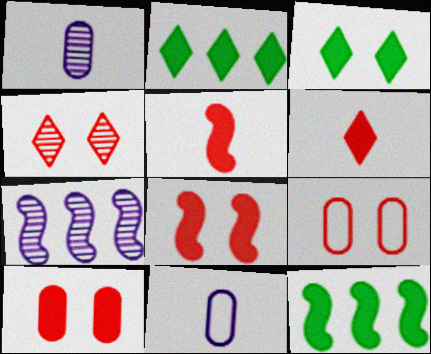[[4, 8, 9], 
[4, 11, 12]]